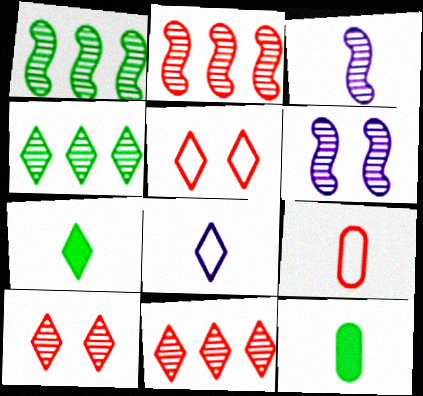[[3, 7, 9]]